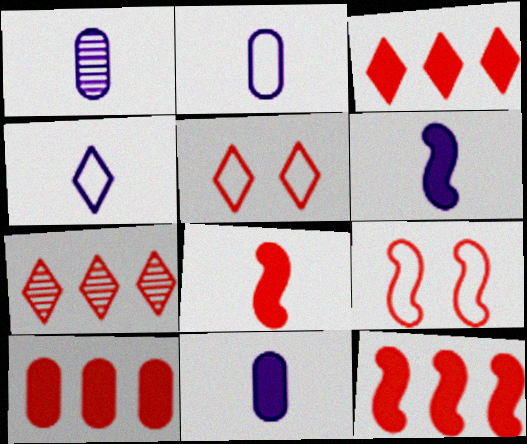[[1, 2, 11], 
[1, 4, 6], 
[3, 10, 12]]